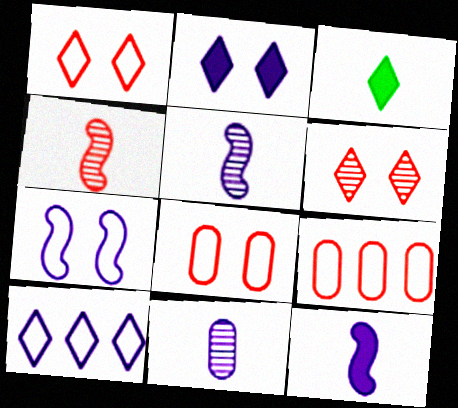[[3, 6, 10]]